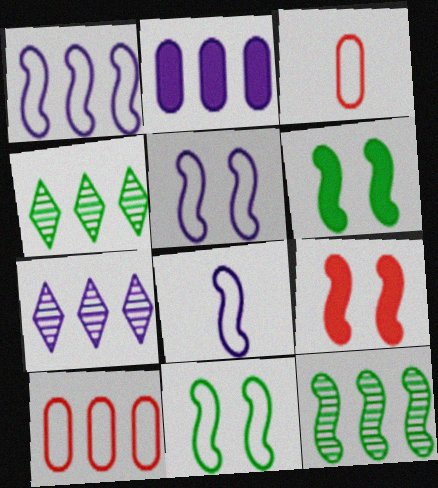[[1, 2, 7], 
[1, 5, 8], 
[3, 6, 7], 
[8, 9, 12]]